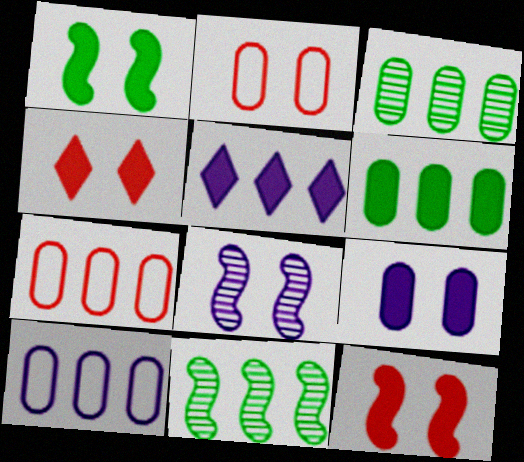[[1, 4, 9], 
[5, 7, 11]]